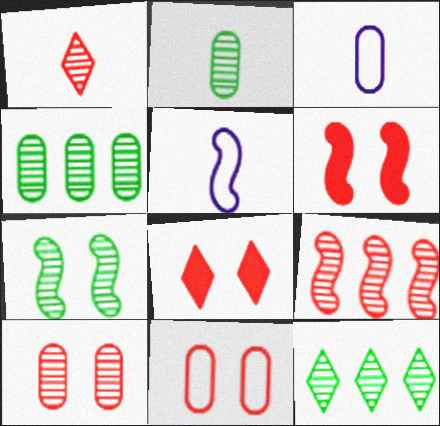[[1, 9, 10], 
[2, 7, 12], 
[3, 6, 12], 
[4, 5, 8]]